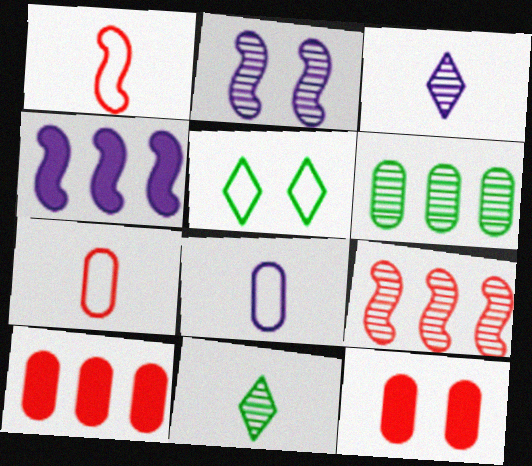[[2, 5, 12], 
[6, 8, 12]]